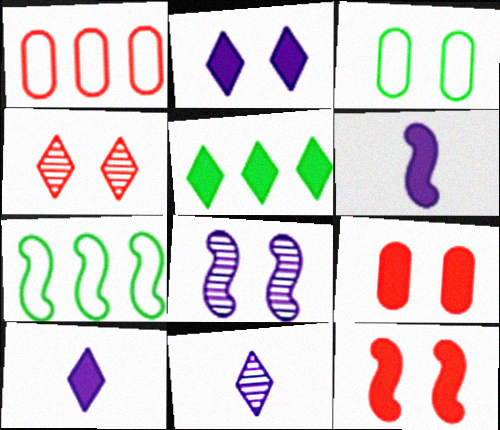[[5, 6, 9], 
[7, 9, 11]]